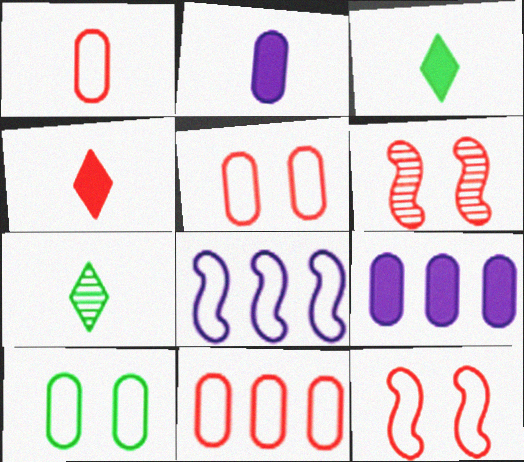[[1, 5, 11], 
[4, 6, 11], 
[7, 9, 12]]